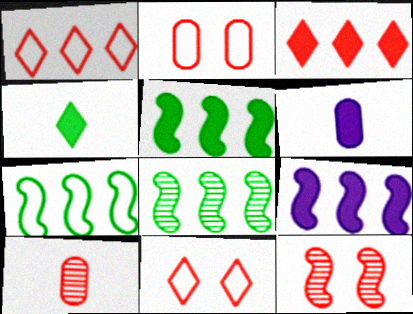[[5, 7, 8], 
[6, 8, 11]]